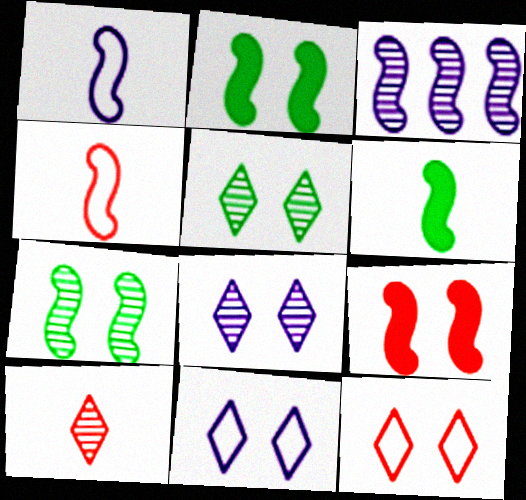[[2, 3, 4]]